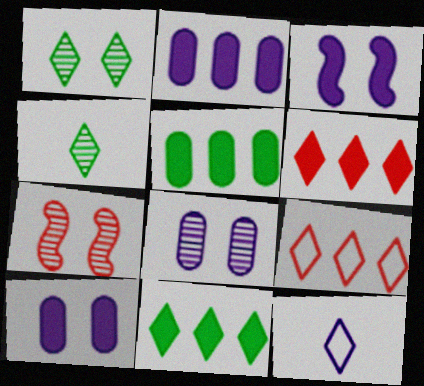[[1, 6, 12], 
[1, 7, 8], 
[5, 7, 12]]